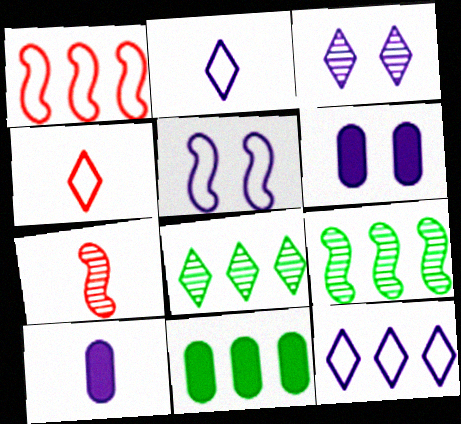[[3, 5, 6], 
[4, 6, 9]]